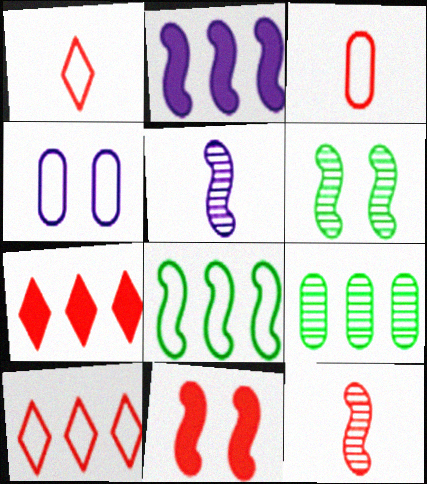[[1, 4, 8], 
[2, 9, 10], 
[5, 8, 11]]